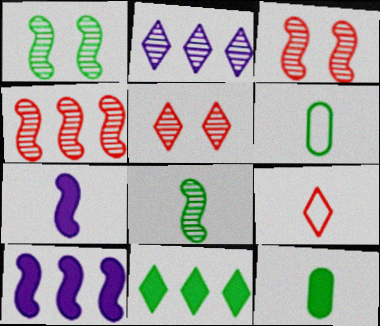[[1, 6, 11], 
[5, 6, 10]]